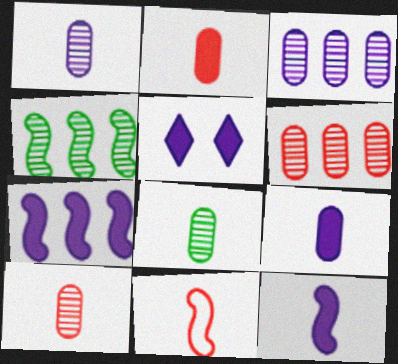[[1, 8, 10], 
[5, 7, 9]]